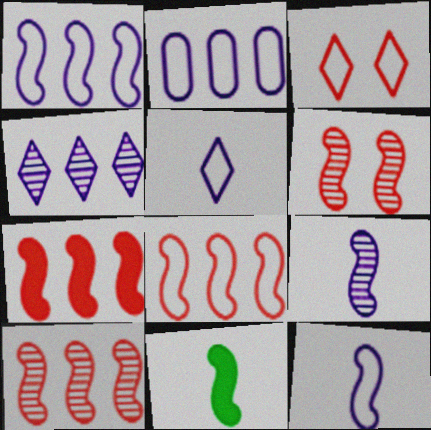[[1, 6, 11], 
[7, 8, 10]]